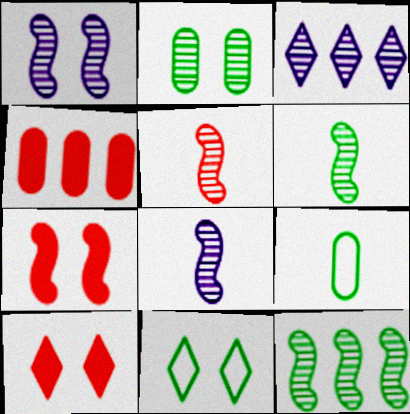[[1, 5, 12], 
[2, 3, 5], 
[3, 7, 9], 
[4, 8, 11], 
[5, 6, 8]]